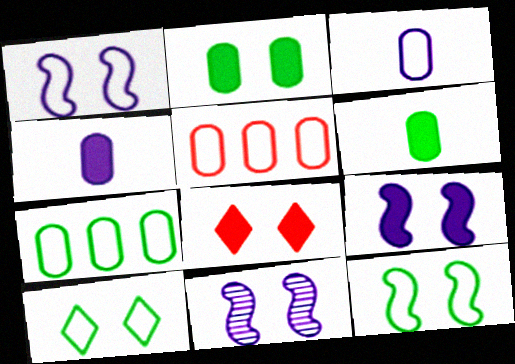[[1, 9, 11], 
[2, 8, 9]]